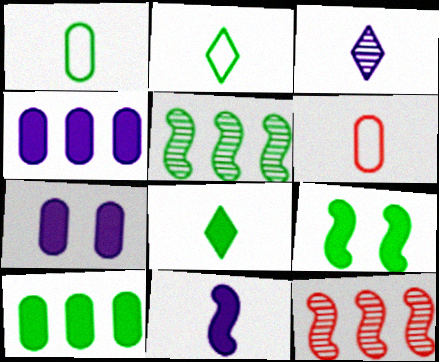[[2, 7, 12], 
[8, 9, 10]]